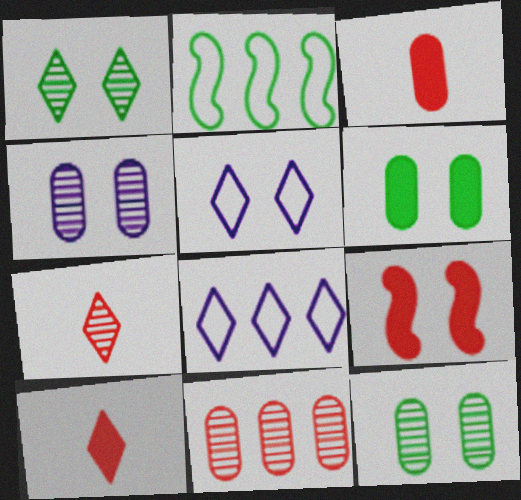[[1, 8, 10], 
[2, 4, 10], 
[5, 9, 12]]